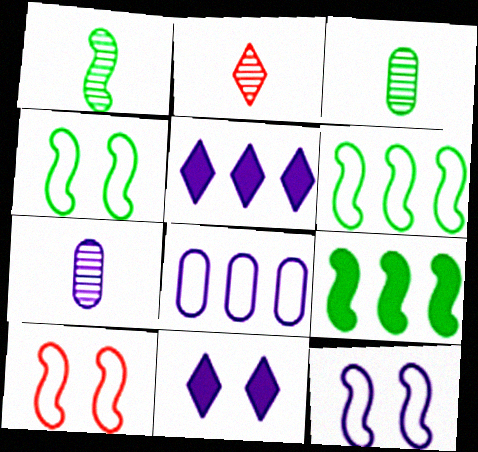[[1, 2, 7], 
[1, 4, 9], 
[3, 5, 10], 
[4, 10, 12], 
[5, 7, 12]]